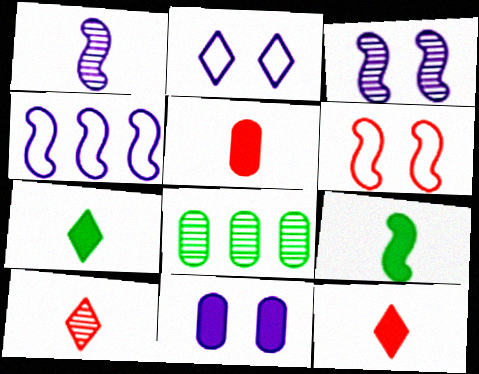[[2, 3, 11], 
[3, 8, 10]]